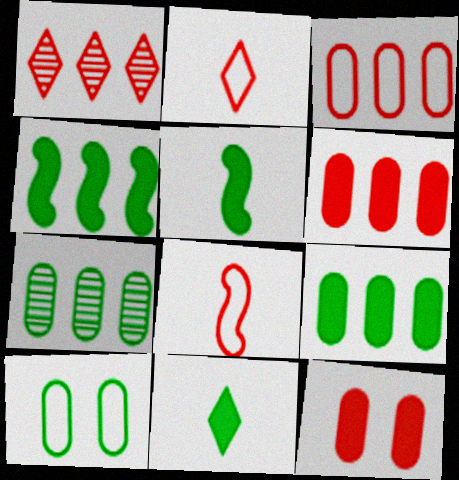[[1, 8, 12]]